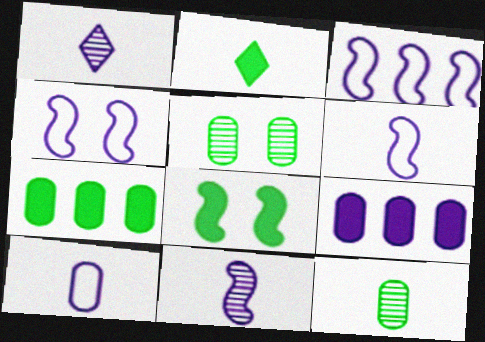[[1, 4, 9], 
[2, 7, 8], 
[3, 4, 6]]